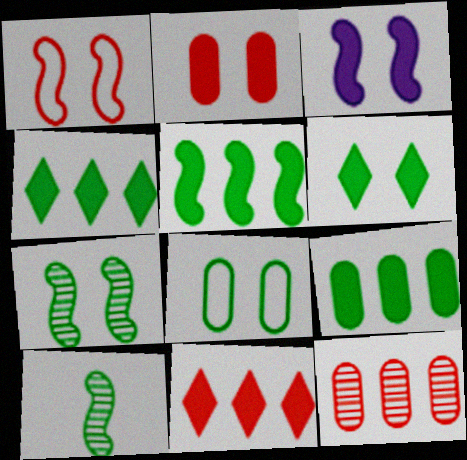[[1, 3, 7], 
[2, 3, 6], 
[4, 5, 9], 
[4, 8, 10], 
[6, 7, 8]]